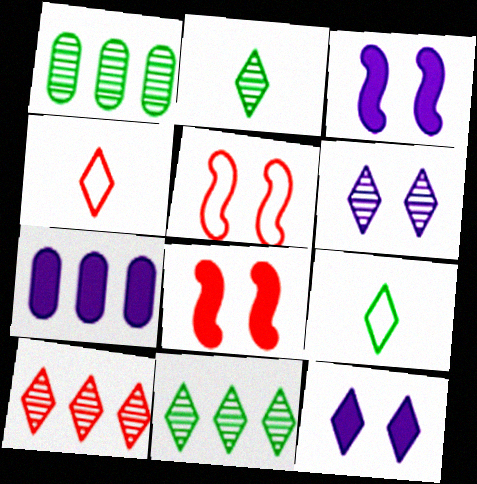[[1, 3, 4], 
[2, 5, 7], 
[2, 6, 10], 
[4, 11, 12], 
[9, 10, 12]]